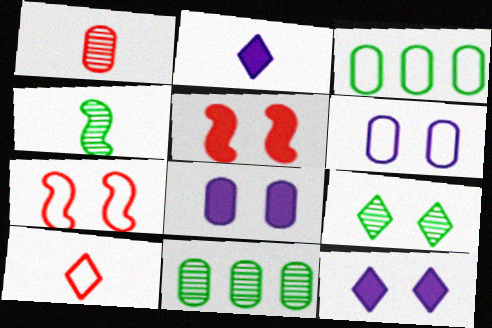[[1, 3, 8], 
[2, 7, 11], 
[4, 9, 11], 
[5, 6, 9], 
[7, 8, 9]]